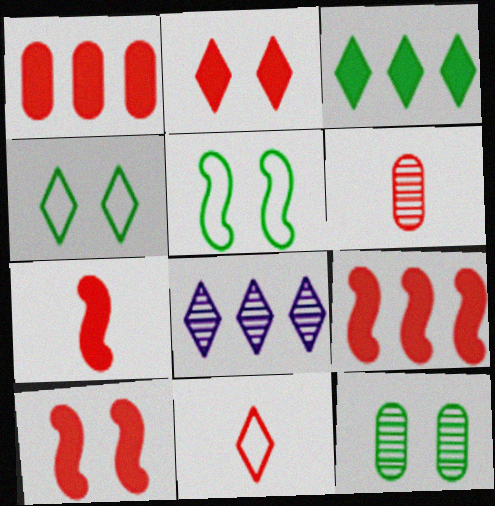[[1, 2, 7], 
[6, 7, 11], 
[7, 9, 10]]